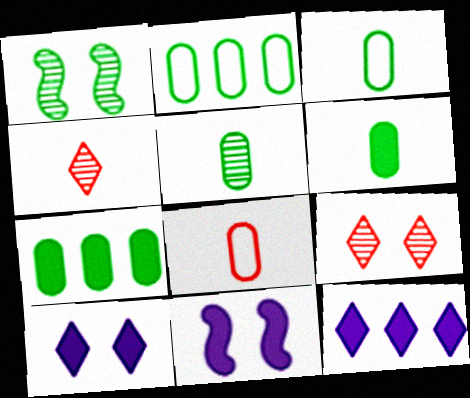[[1, 8, 12], 
[2, 4, 11], 
[3, 5, 6]]